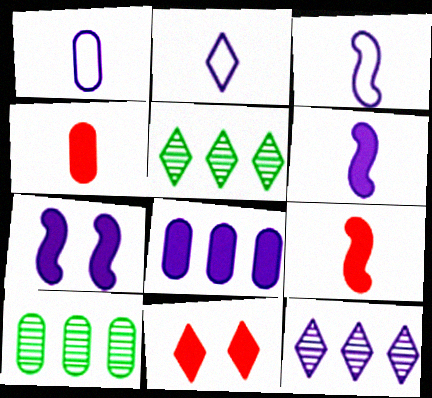[[1, 2, 3], 
[1, 7, 12], 
[2, 5, 11], 
[3, 10, 11]]